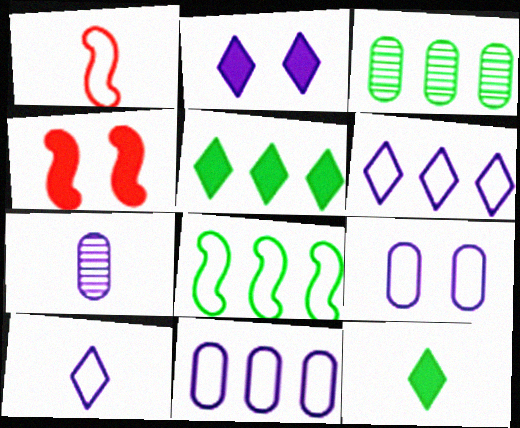[[1, 2, 3], 
[1, 7, 12], 
[3, 4, 10], 
[3, 5, 8]]